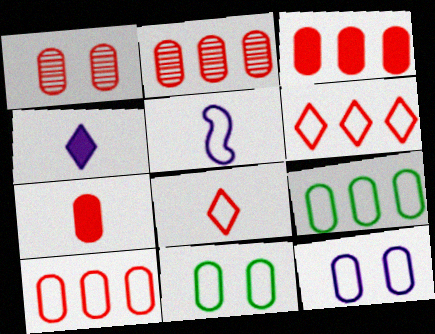[[1, 7, 10], 
[2, 3, 10], 
[5, 6, 11]]